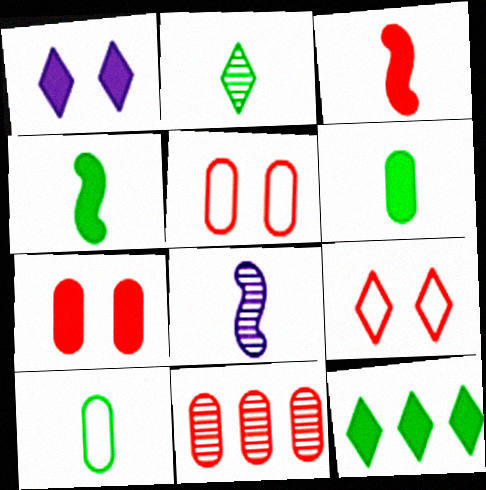[[2, 4, 10], 
[3, 9, 11], 
[5, 8, 12]]